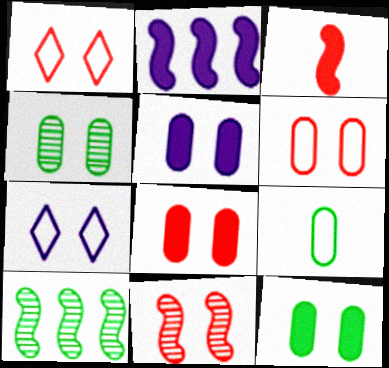[[1, 8, 11], 
[4, 5, 6], 
[5, 8, 12], 
[7, 11, 12]]